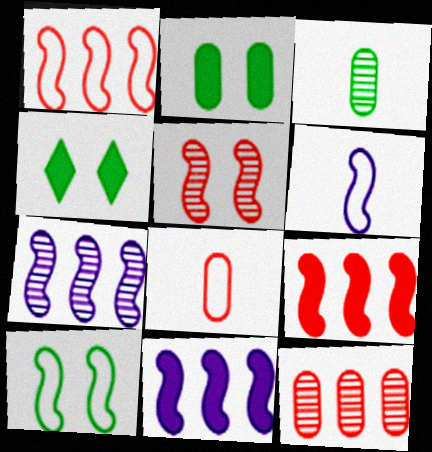[[1, 6, 10], 
[4, 6, 12], 
[4, 7, 8]]